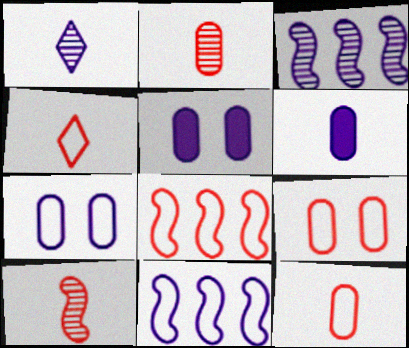[[1, 5, 11], 
[4, 8, 9]]